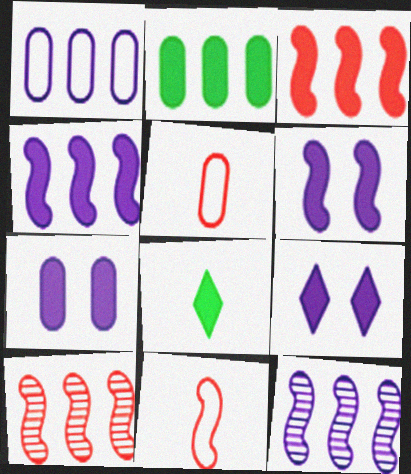[[3, 7, 8], 
[6, 7, 9]]